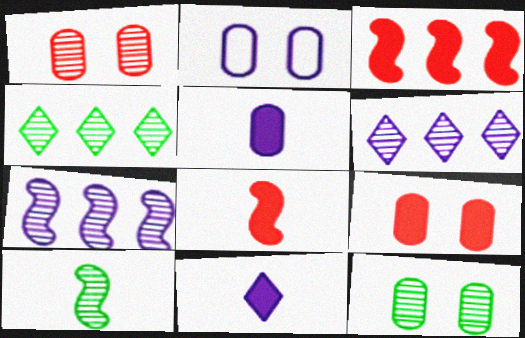[[1, 6, 10], 
[2, 4, 8], 
[2, 7, 11], 
[2, 9, 12], 
[4, 10, 12]]